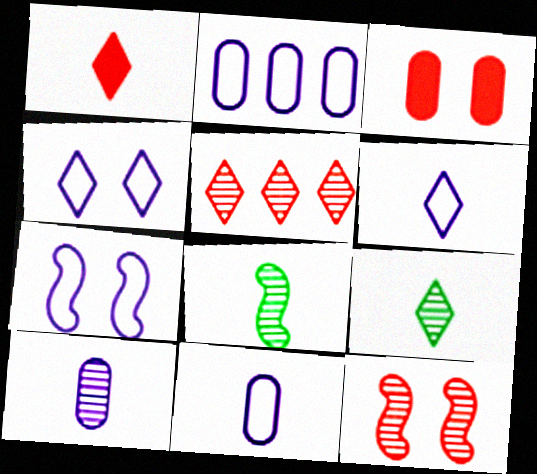[[1, 6, 9], 
[1, 8, 11], 
[2, 6, 7]]